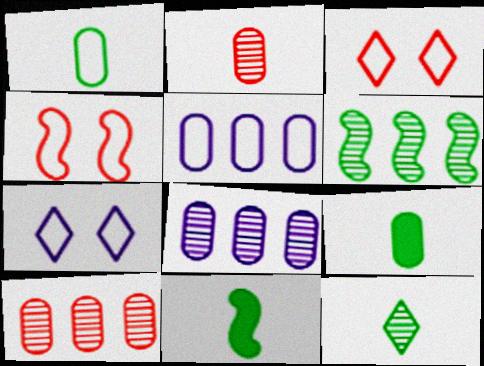[[1, 11, 12], 
[3, 8, 11], 
[7, 10, 11]]